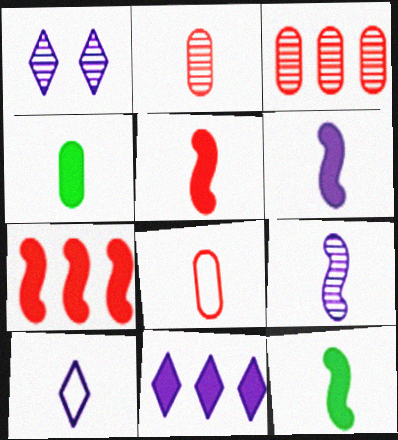[[1, 10, 11], 
[2, 10, 12], 
[5, 6, 12]]